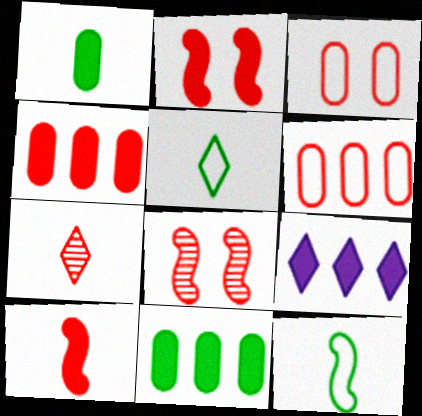[[1, 2, 9], 
[2, 6, 7]]